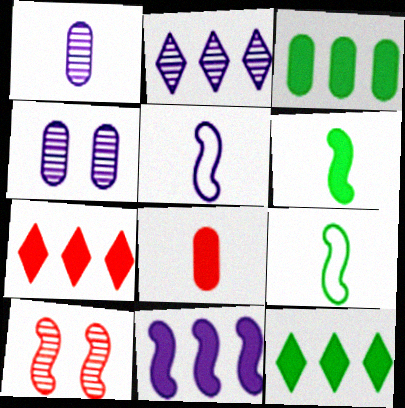[[3, 7, 11], 
[4, 7, 9], 
[9, 10, 11]]